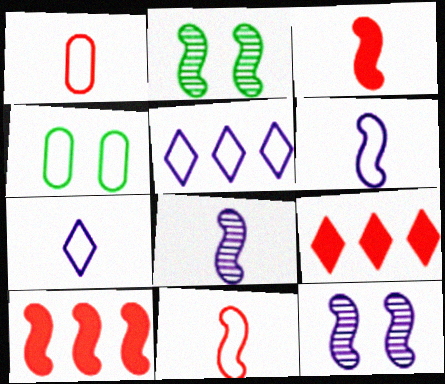[[2, 6, 10], 
[4, 5, 11], 
[4, 8, 9]]